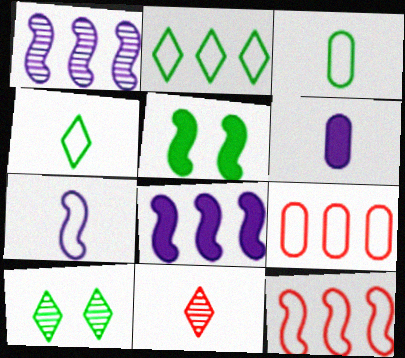[[6, 10, 12]]